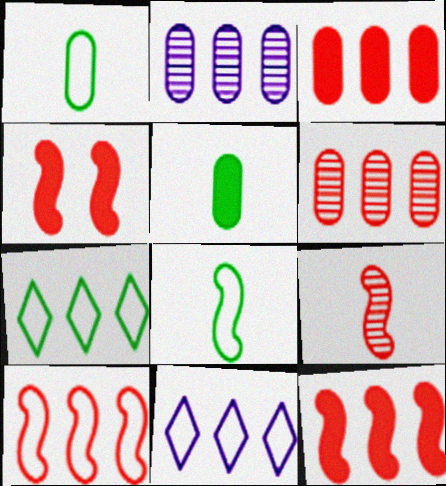[[2, 7, 12], 
[4, 9, 10]]